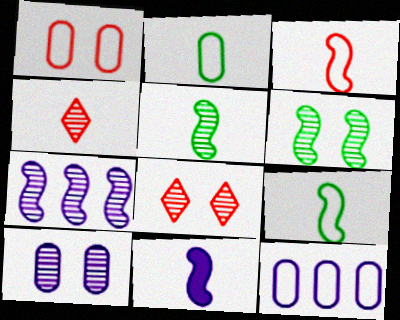[[1, 2, 12], 
[2, 4, 11], 
[3, 5, 11], 
[6, 8, 10]]